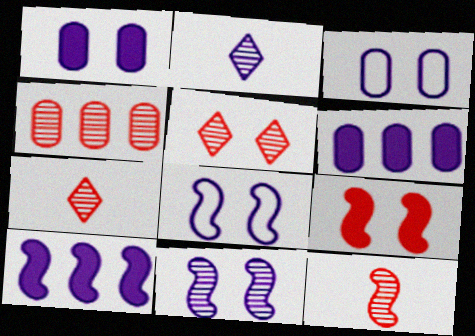[[2, 3, 10], 
[2, 6, 8], 
[4, 5, 12]]